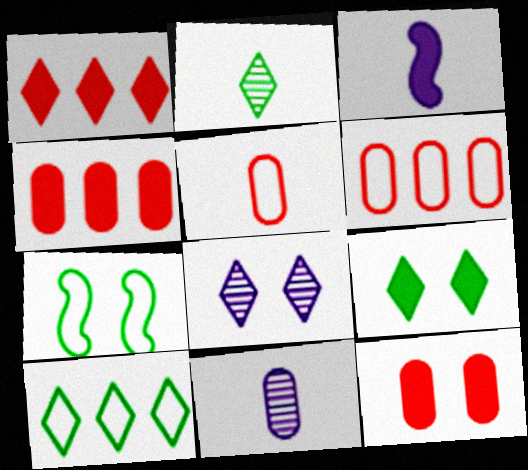[[1, 7, 11], 
[2, 3, 5], 
[2, 9, 10], 
[3, 4, 9], 
[7, 8, 12]]